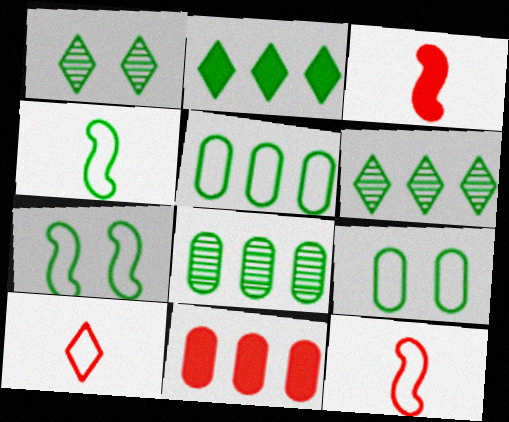[]